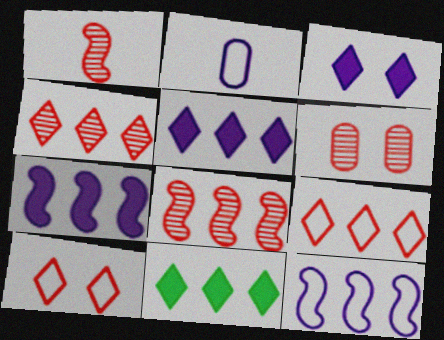[[1, 4, 6]]